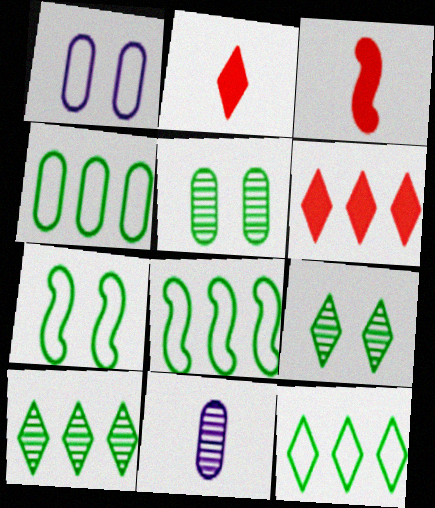[[1, 3, 10], 
[4, 8, 12], 
[6, 7, 11]]